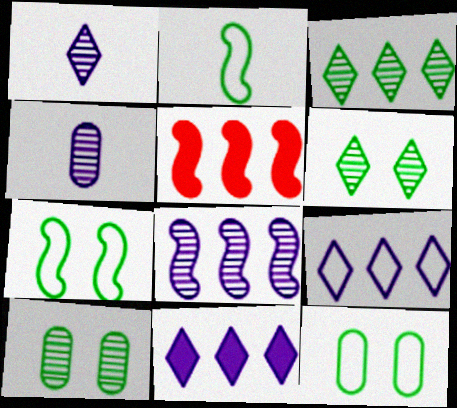[[1, 5, 12]]